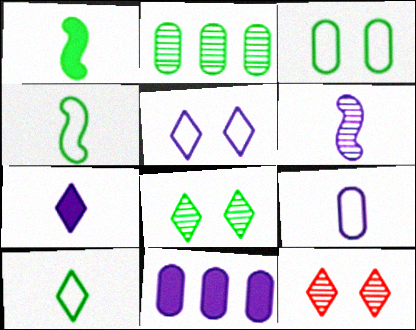[[2, 6, 12], 
[4, 11, 12], 
[5, 6, 11], 
[6, 7, 9]]